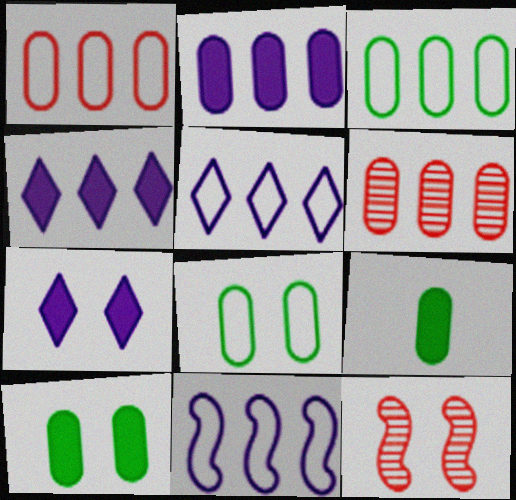[[2, 3, 6], 
[5, 9, 12], 
[7, 8, 12]]